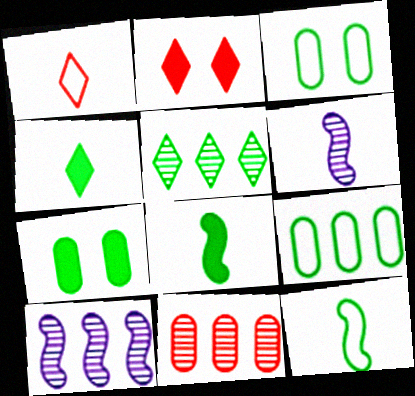[[1, 7, 10], 
[2, 6, 9], 
[3, 5, 8], 
[5, 7, 12], 
[5, 10, 11]]